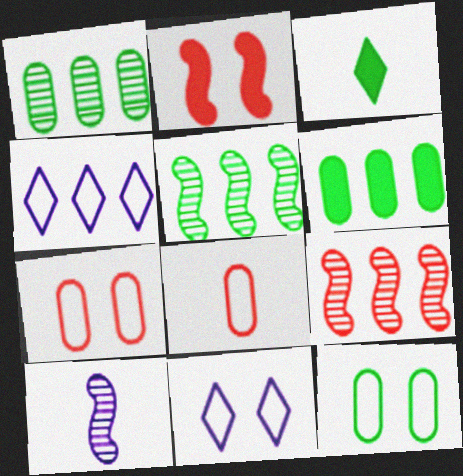[[3, 5, 12], 
[3, 8, 10], 
[4, 6, 9]]